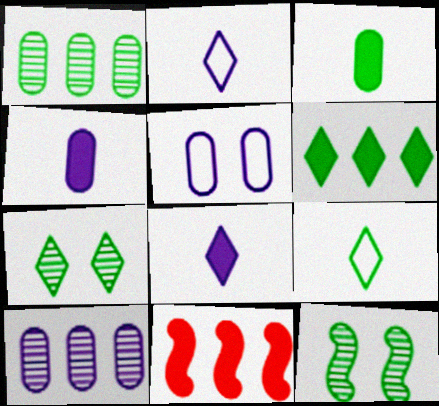[[4, 5, 10], 
[6, 7, 9]]